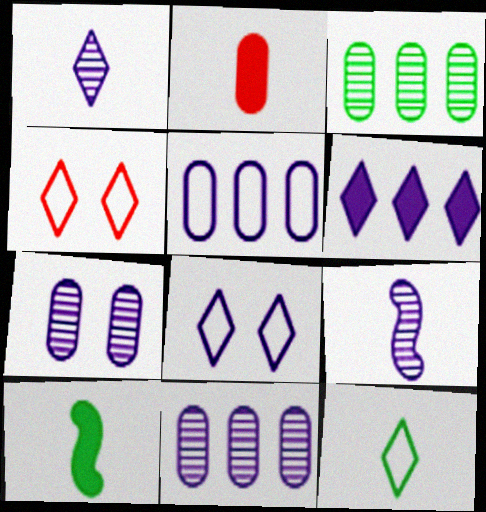[[1, 6, 8], 
[2, 9, 12], 
[4, 10, 11]]